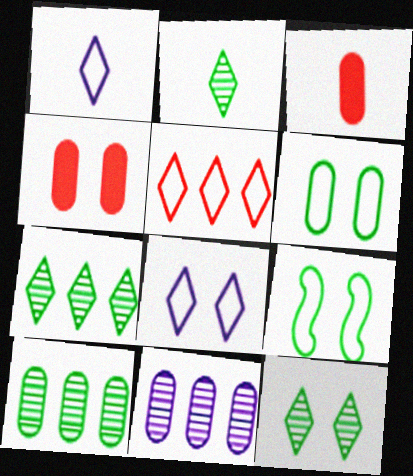[[2, 7, 12], 
[3, 6, 11]]